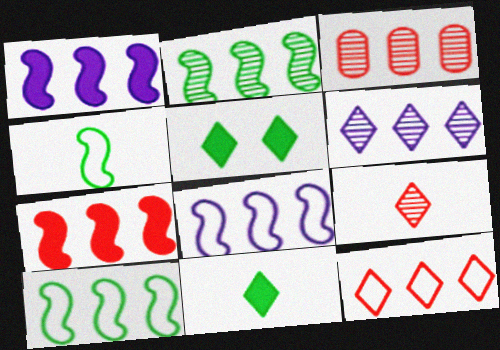[[2, 3, 6], 
[2, 7, 8], 
[3, 7, 12]]